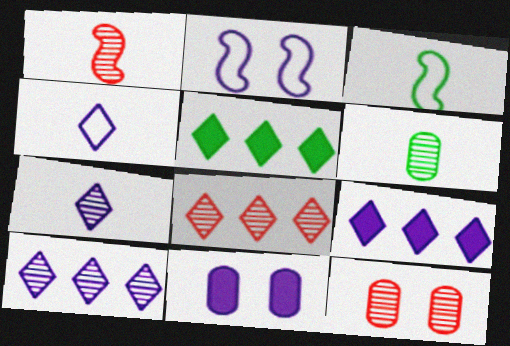[[1, 6, 7], 
[1, 8, 12], 
[3, 8, 11], 
[3, 9, 12]]